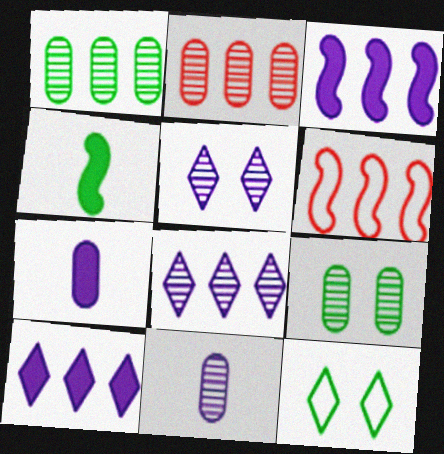[[1, 4, 12], 
[1, 6, 10], 
[2, 9, 11]]